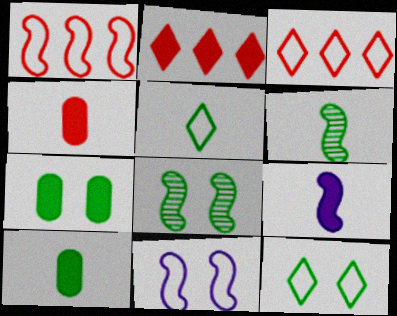[[1, 8, 9], 
[2, 7, 9], 
[5, 6, 10], 
[7, 8, 12]]